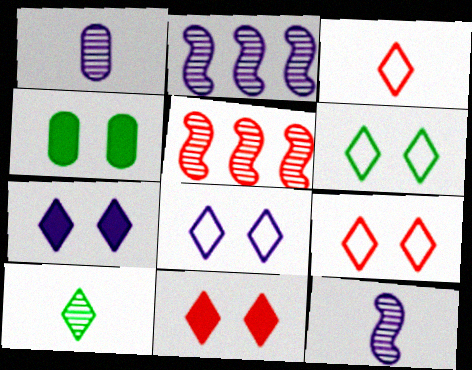[[2, 3, 4], 
[6, 8, 9]]